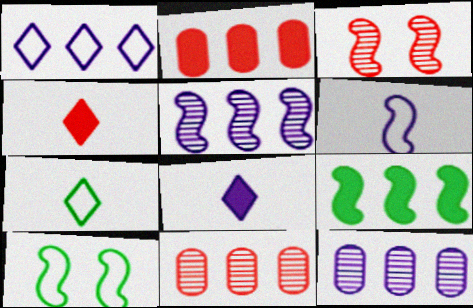[[1, 9, 11], 
[3, 6, 9], 
[4, 10, 12], 
[8, 10, 11]]